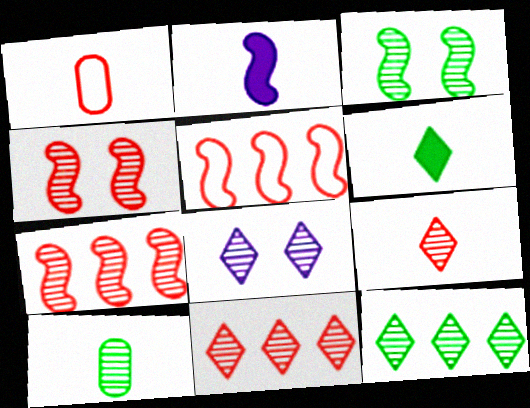[[2, 3, 5], 
[3, 10, 12], 
[7, 8, 10], 
[8, 9, 12]]